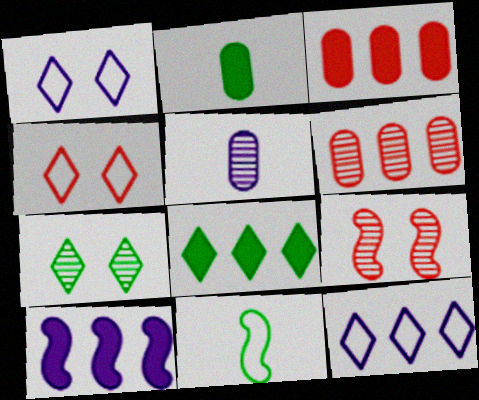[[1, 5, 10], 
[2, 9, 12], 
[3, 8, 10], 
[9, 10, 11]]